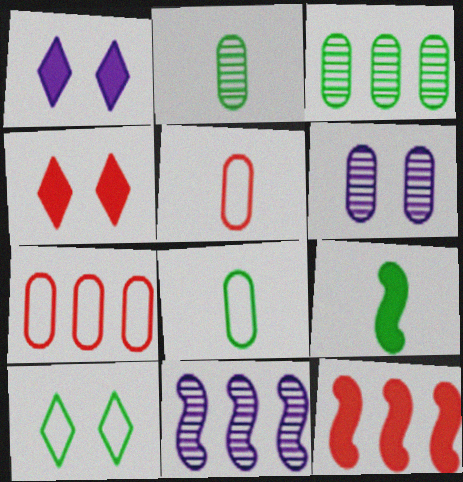[[3, 9, 10], 
[4, 8, 11]]